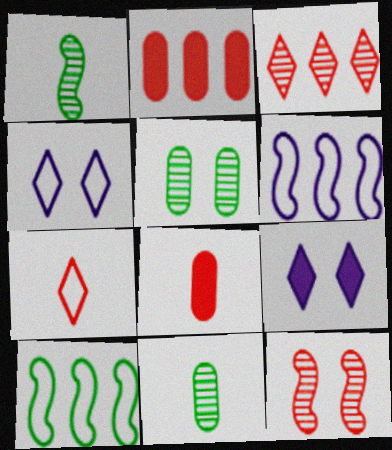[[1, 2, 4], 
[2, 7, 12]]